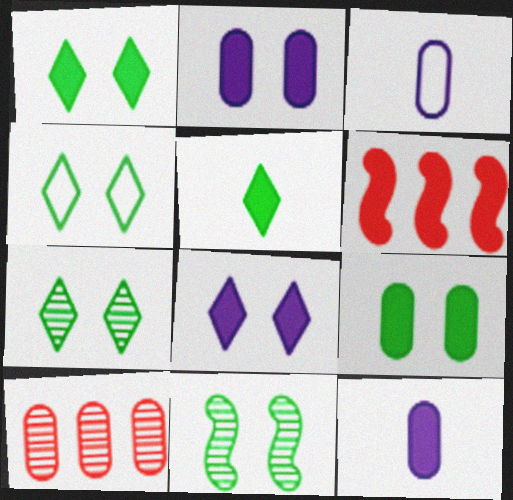[[1, 4, 7], 
[1, 6, 12], 
[2, 5, 6], 
[3, 6, 7], 
[3, 9, 10], 
[4, 9, 11]]